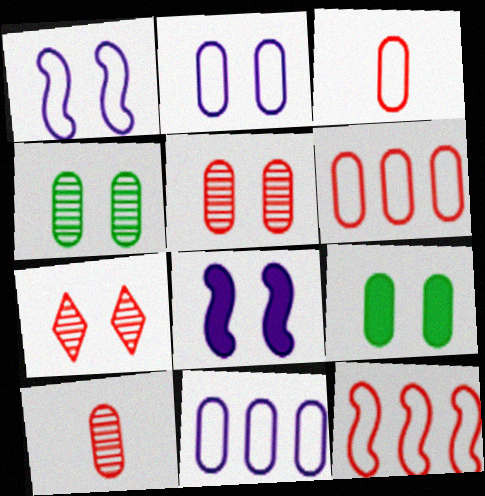[[1, 7, 9], 
[2, 5, 9], 
[9, 10, 11]]